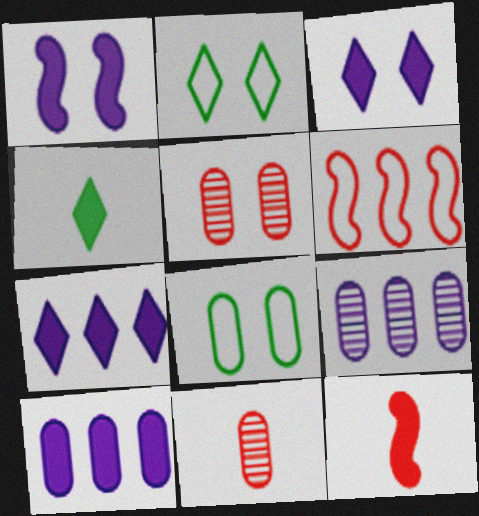[[1, 2, 5], 
[2, 9, 12], 
[8, 10, 11]]